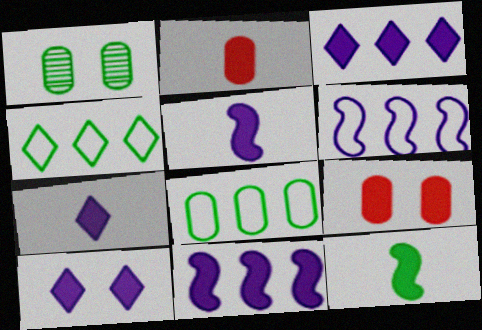[[1, 4, 12], 
[2, 7, 12], 
[3, 7, 10], 
[3, 9, 12]]